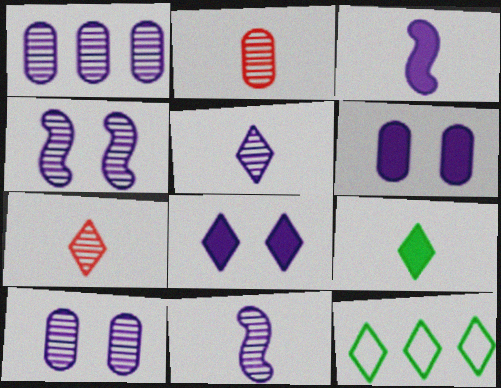[[1, 4, 5], 
[7, 8, 12]]